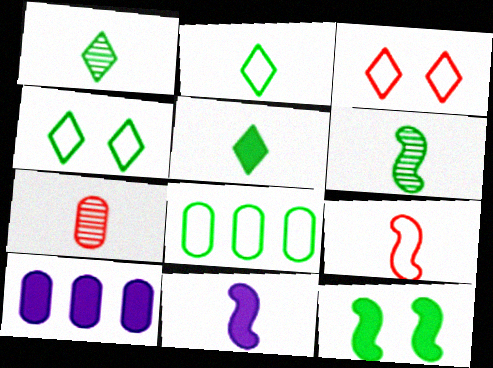[[1, 2, 5], 
[1, 8, 12], 
[2, 7, 11], 
[3, 6, 10], 
[6, 9, 11]]